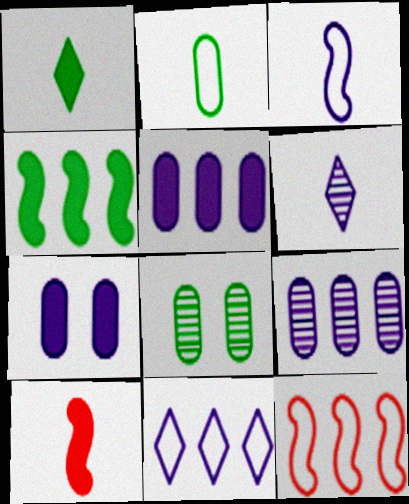[[2, 6, 10], 
[8, 10, 11]]